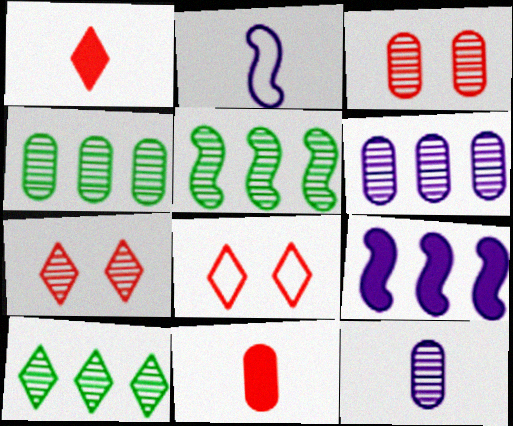[[3, 4, 12], 
[4, 5, 10], 
[5, 7, 12]]